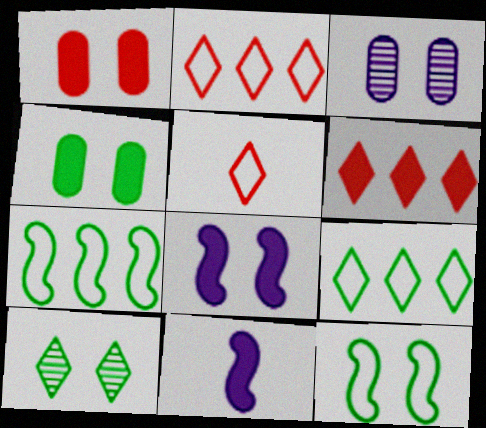[[4, 6, 11], 
[4, 10, 12]]